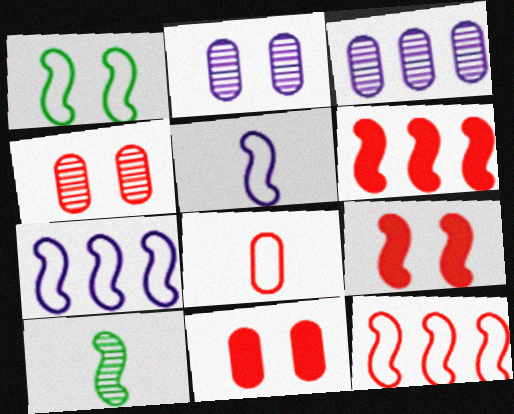[[1, 5, 12], 
[7, 9, 10]]